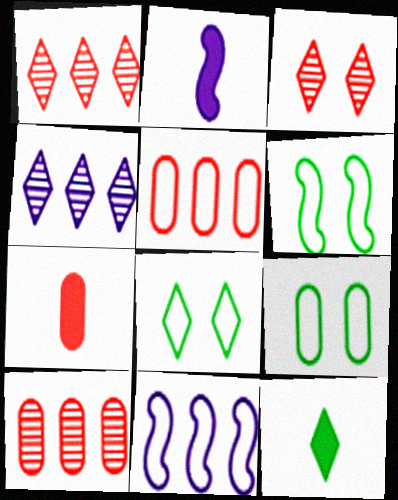[[1, 2, 9], 
[2, 7, 12], 
[2, 8, 10], 
[4, 6, 7], 
[6, 8, 9]]